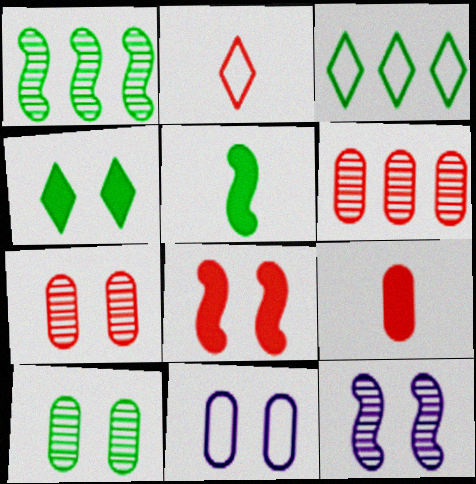[[2, 6, 8], 
[3, 5, 10], 
[3, 9, 12]]